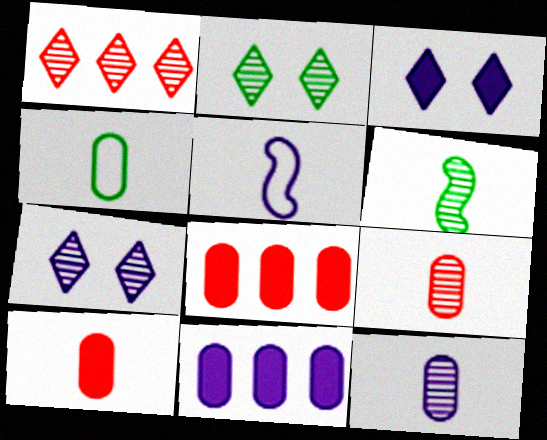[[2, 5, 8], 
[4, 10, 12], 
[5, 7, 11]]